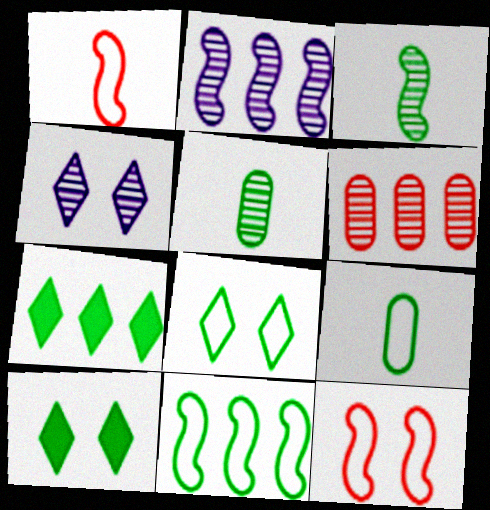[[3, 4, 6], 
[5, 10, 11], 
[8, 9, 11]]